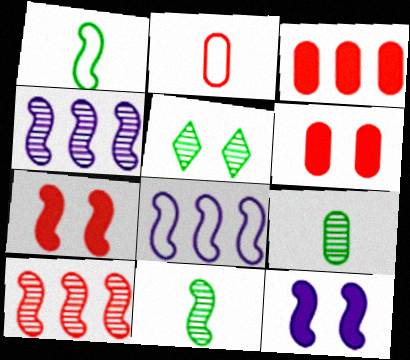[[1, 4, 7], 
[1, 10, 12], 
[7, 8, 11]]